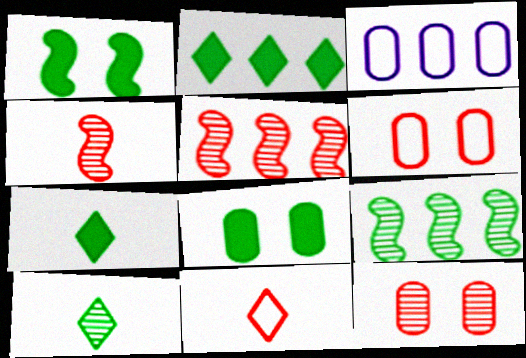[[2, 3, 5]]